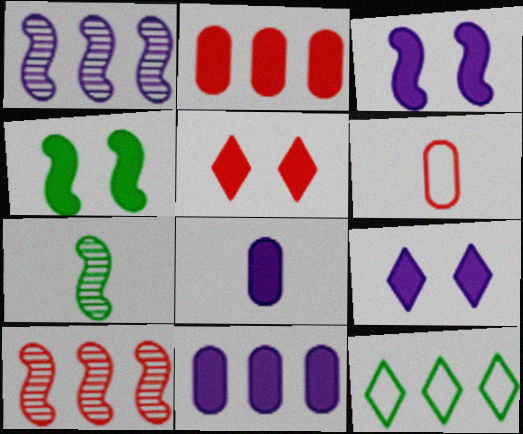[[1, 2, 12], 
[5, 6, 10], 
[10, 11, 12]]